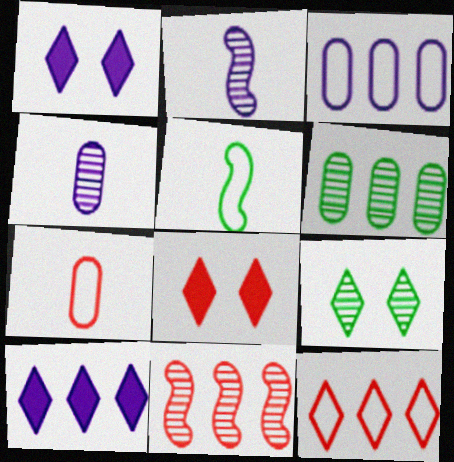[[1, 2, 3], 
[4, 9, 11], 
[7, 8, 11]]